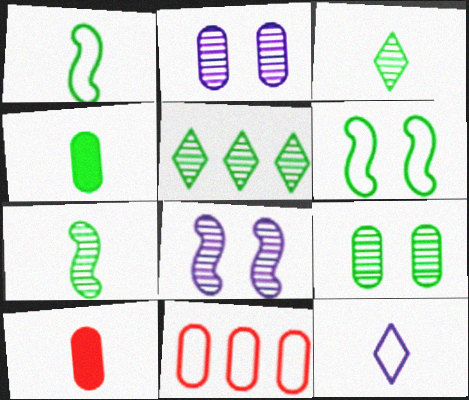[[1, 3, 4], 
[2, 4, 11], 
[4, 5, 6], 
[5, 7, 9], 
[6, 11, 12], 
[7, 10, 12]]